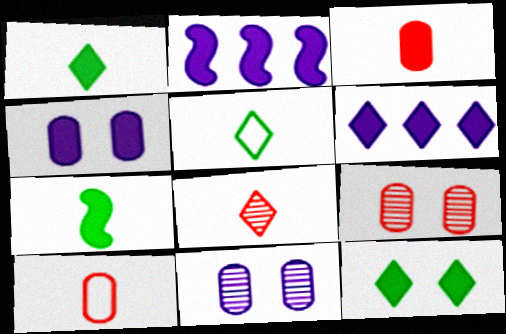[[2, 3, 12], 
[2, 5, 9]]